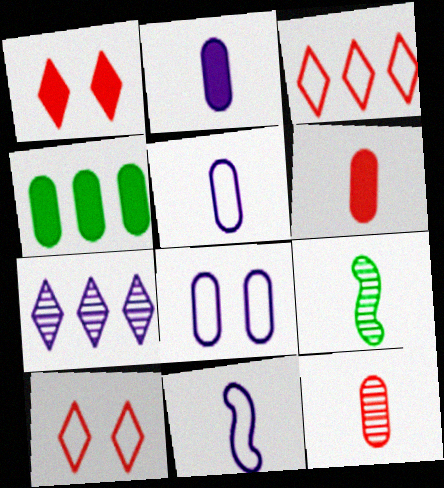[[4, 8, 12]]